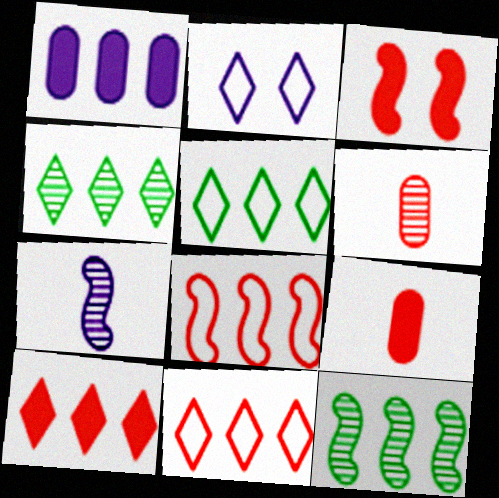[[1, 2, 7], 
[1, 4, 8], 
[1, 11, 12], 
[2, 9, 12], 
[3, 6, 11], 
[3, 9, 10]]